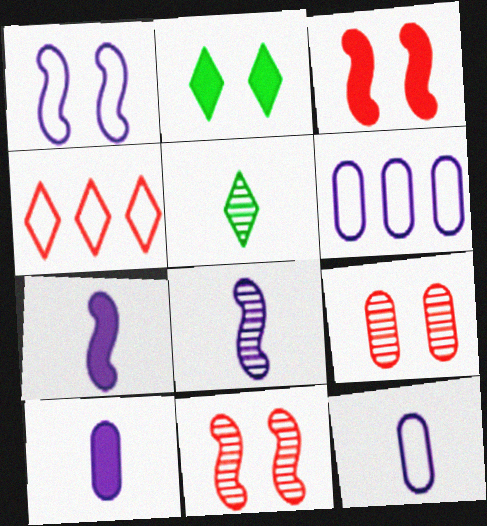[[1, 2, 9], 
[3, 5, 6]]